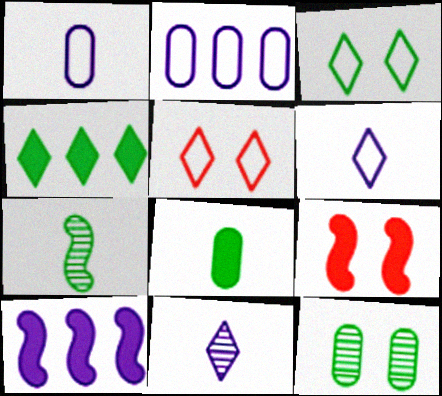[[4, 5, 11]]